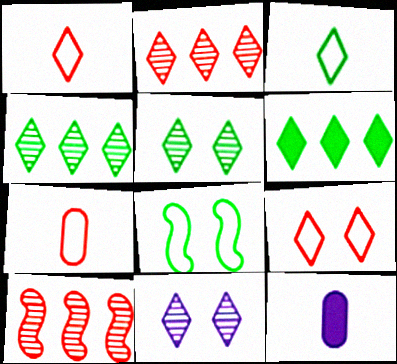[[1, 6, 11], 
[2, 8, 12], 
[3, 5, 6]]